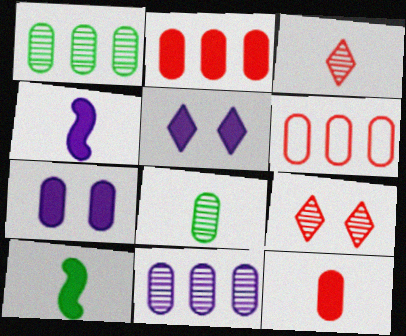[[2, 5, 10], 
[6, 7, 8]]